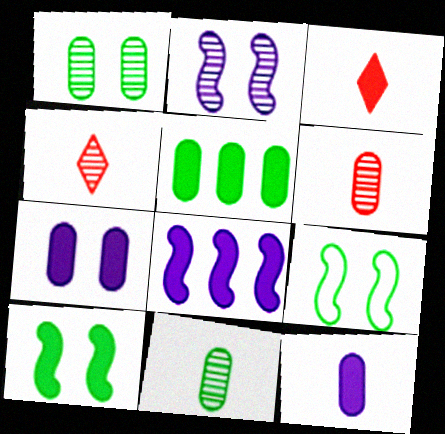[]